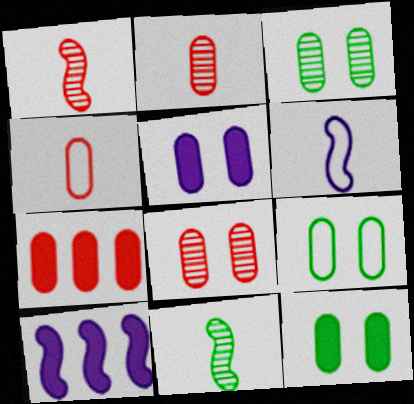[[3, 9, 12], 
[4, 7, 8], 
[5, 8, 9]]